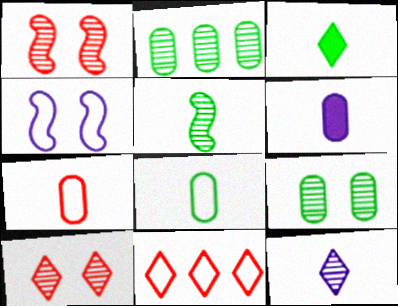[[1, 2, 12], 
[3, 5, 8], 
[4, 8, 11]]